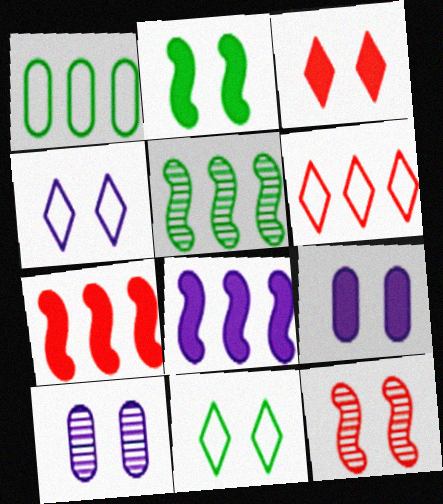[[2, 3, 9], 
[9, 11, 12]]